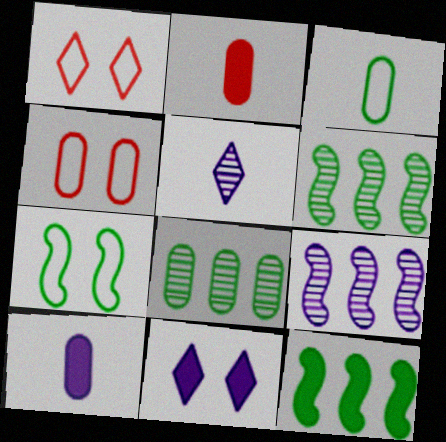[[1, 6, 10], 
[2, 11, 12], 
[4, 5, 12], 
[4, 8, 10]]